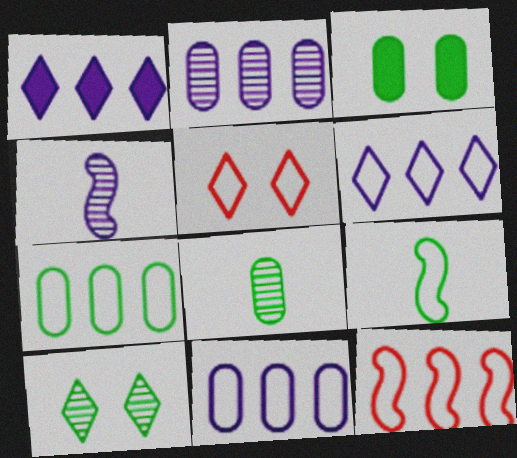[[3, 7, 8], 
[5, 9, 11], 
[6, 7, 12]]